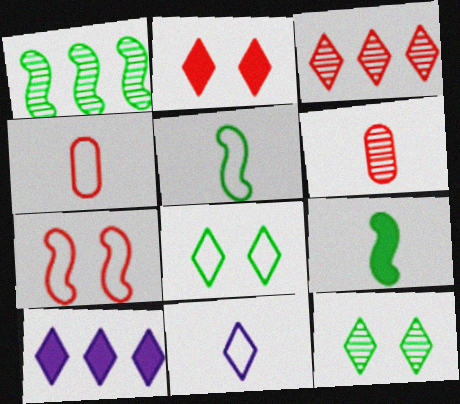[[4, 5, 11], 
[6, 9, 11]]